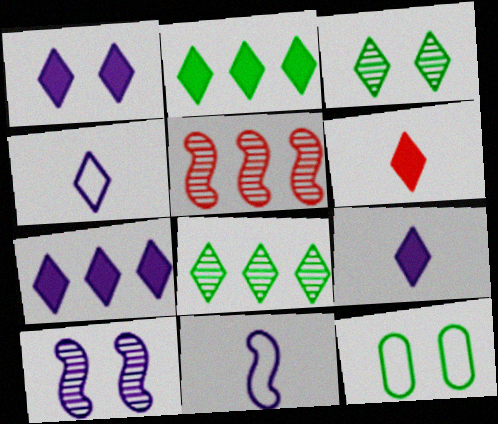[[1, 2, 6], 
[1, 7, 9], 
[5, 9, 12]]